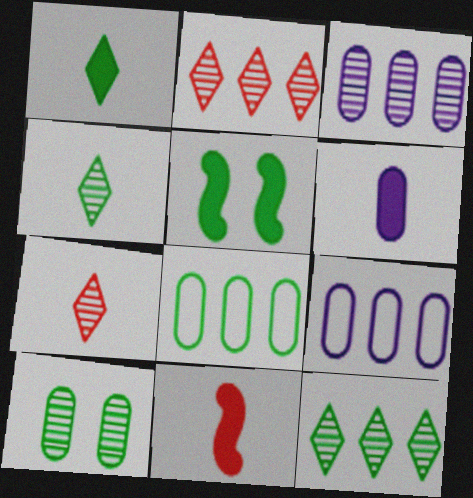[[1, 6, 11], 
[4, 5, 8], 
[5, 7, 9]]